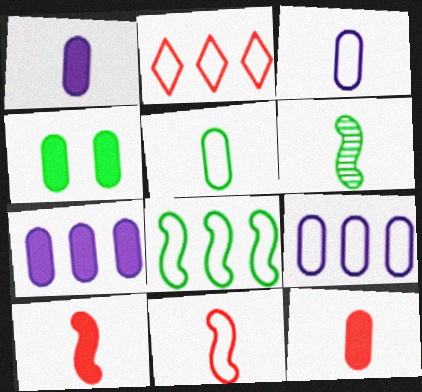[[2, 8, 9], 
[4, 7, 12]]